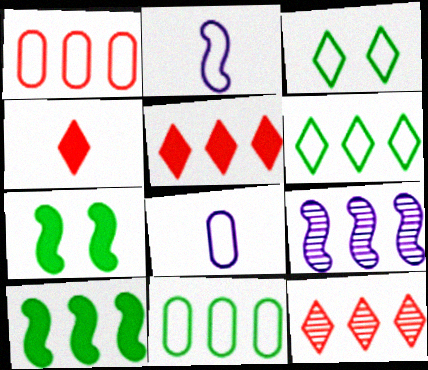[[1, 2, 3], 
[5, 9, 11], 
[7, 8, 12]]